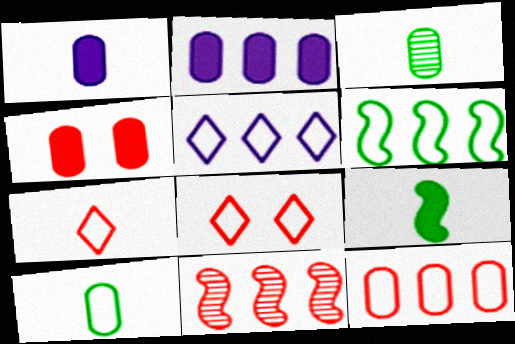[[4, 7, 11], 
[5, 6, 12]]